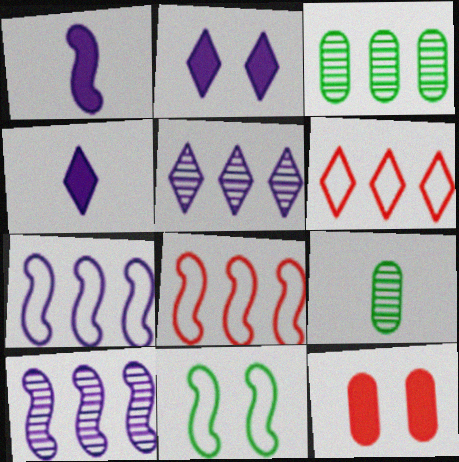[[2, 8, 9]]